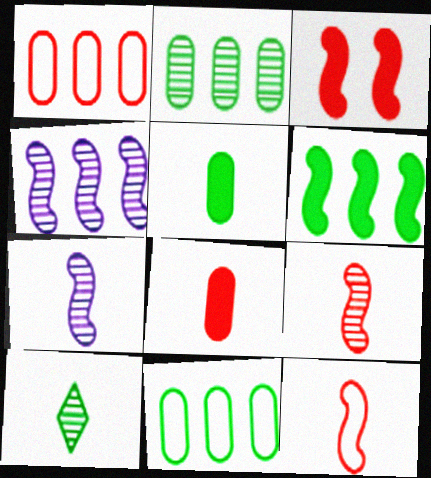[]